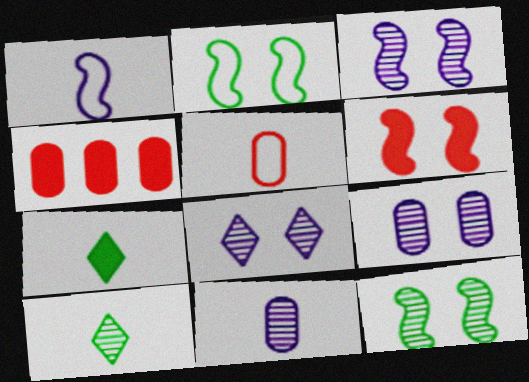[[2, 3, 6], 
[3, 8, 9]]